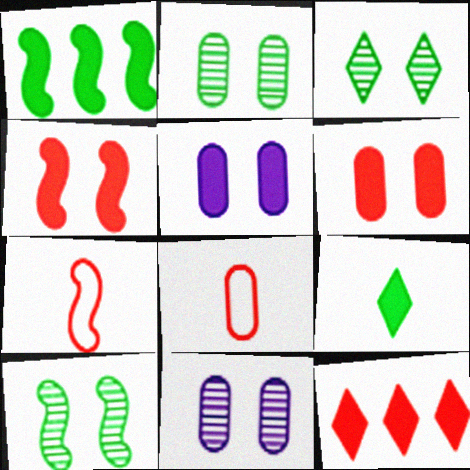[[2, 3, 10]]